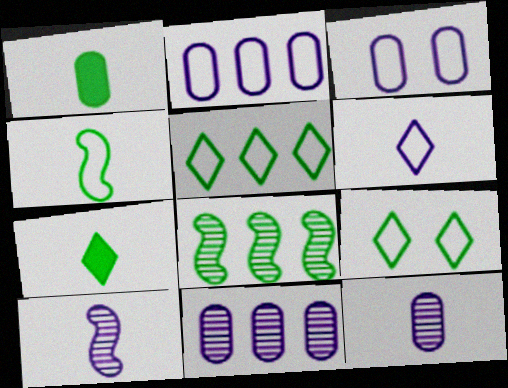[[1, 8, 9]]